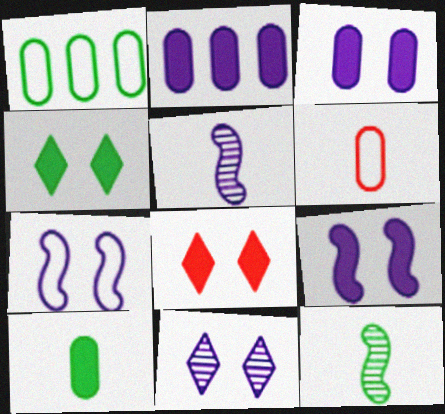[[1, 4, 12], 
[1, 5, 8], 
[3, 7, 11]]